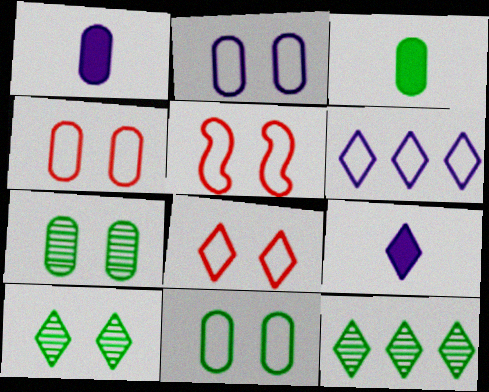[[1, 5, 12], 
[2, 4, 11], 
[4, 5, 8], 
[8, 9, 12]]